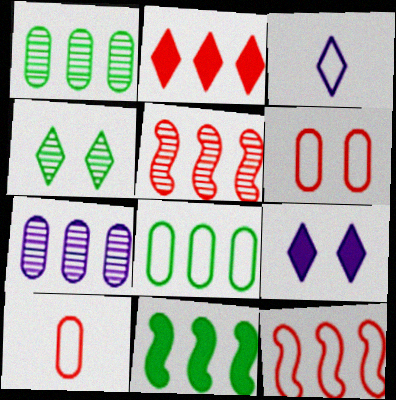[[2, 3, 4]]